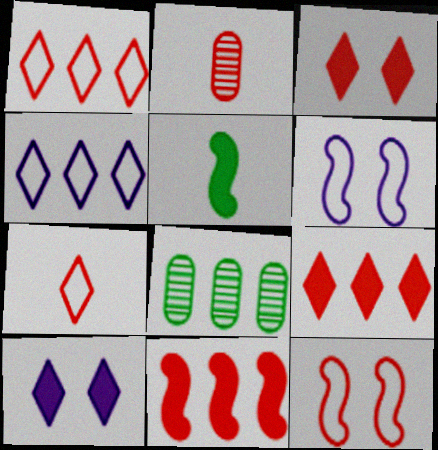[[2, 9, 12], 
[4, 8, 11]]